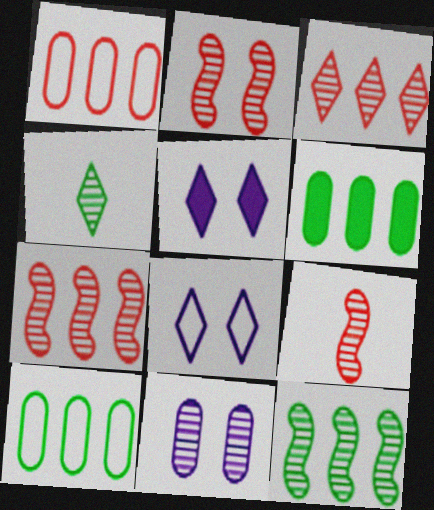[[2, 7, 9], 
[4, 7, 11], 
[5, 9, 10], 
[6, 8, 9]]